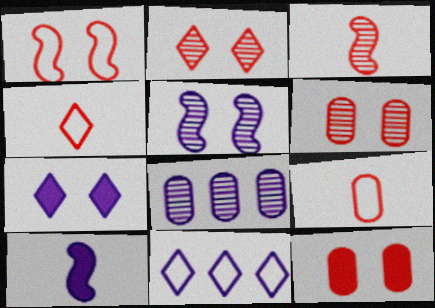[[1, 2, 12]]